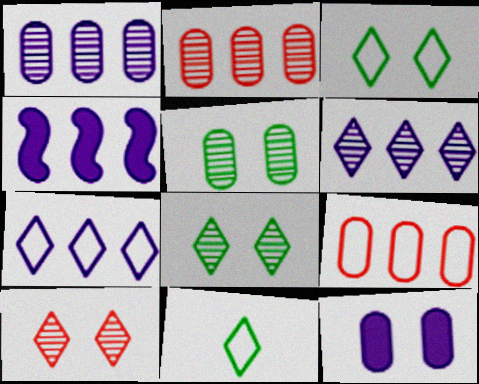[[1, 4, 7]]